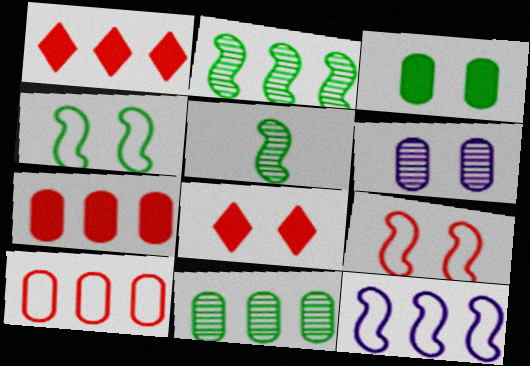[[1, 11, 12], 
[4, 6, 8]]